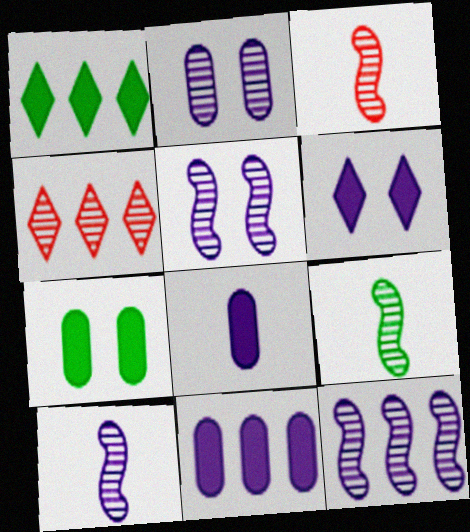[[2, 4, 9], 
[3, 9, 10], 
[5, 10, 12]]